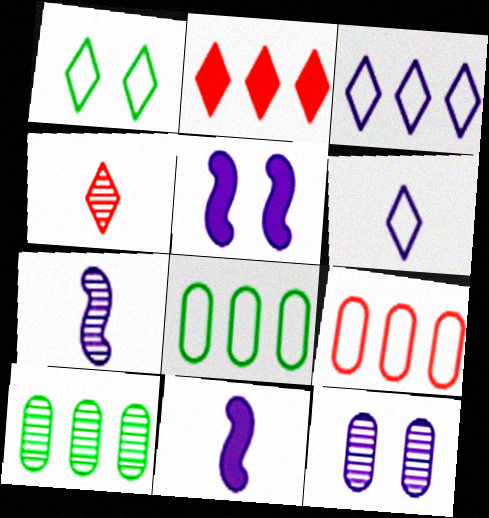[[3, 11, 12], 
[4, 5, 8]]